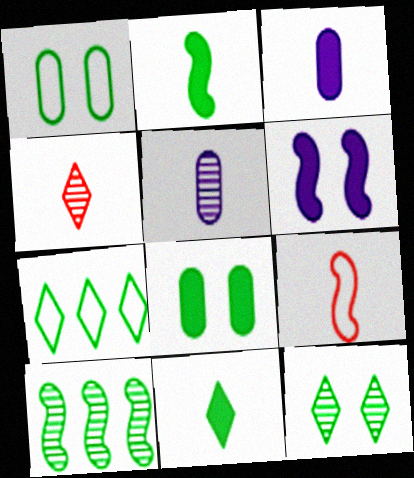[[1, 10, 11], 
[5, 9, 11], 
[6, 9, 10], 
[7, 11, 12]]